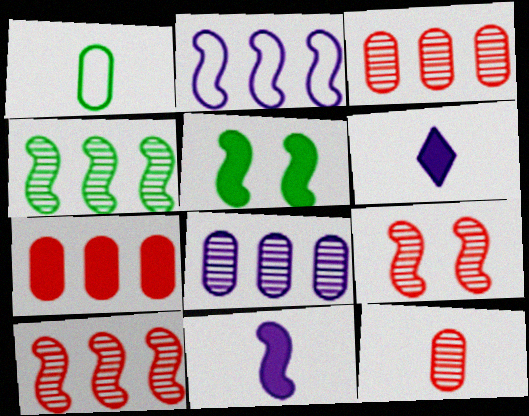[[5, 6, 7]]